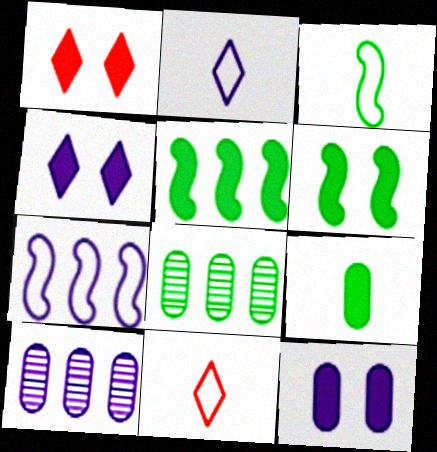[[1, 3, 10], 
[1, 6, 12], 
[6, 10, 11]]